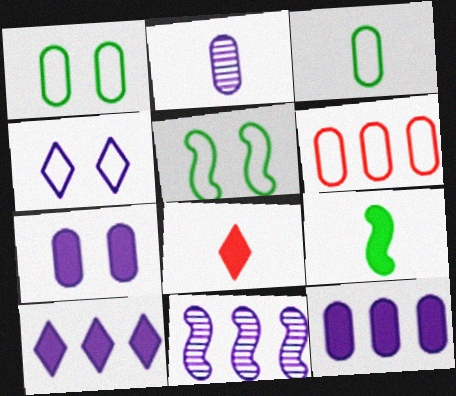[[1, 8, 11]]